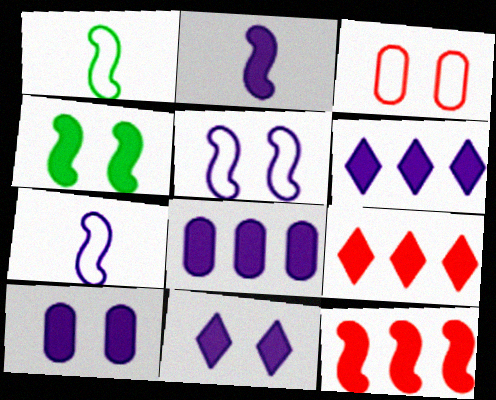[[2, 4, 12], 
[2, 6, 10], 
[2, 8, 11]]